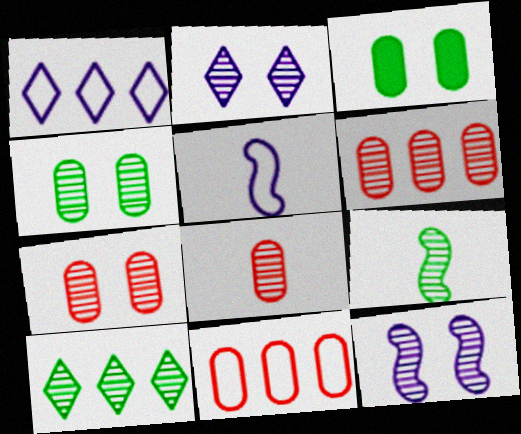[[2, 6, 9], 
[4, 9, 10], 
[6, 7, 8], 
[8, 10, 12]]